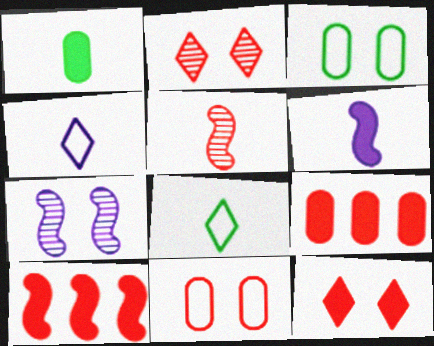[[1, 4, 5], 
[3, 7, 12], 
[7, 8, 9]]